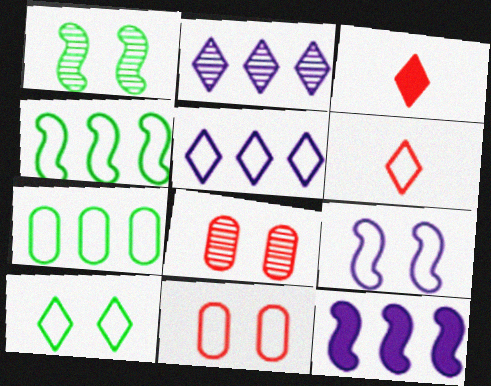[[2, 3, 10], 
[5, 6, 10], 
[6, 7, 9], 
[9, 10, 11]]